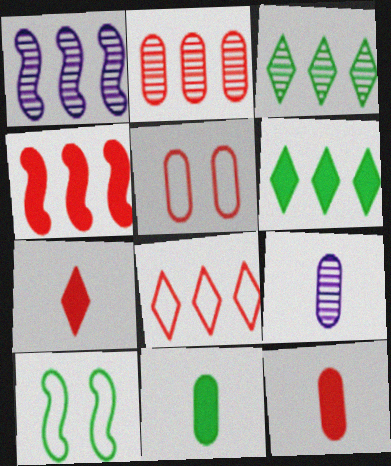[[1, 2, 3], 
[2, 4, 8], 
[2, 5, 12], 
[3, 10, 11]]